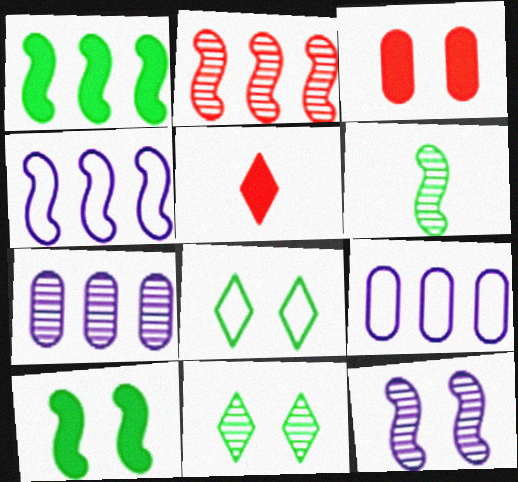[[1, 2, 4], 
[2, 6, 12], 
[3, 8, 12]]